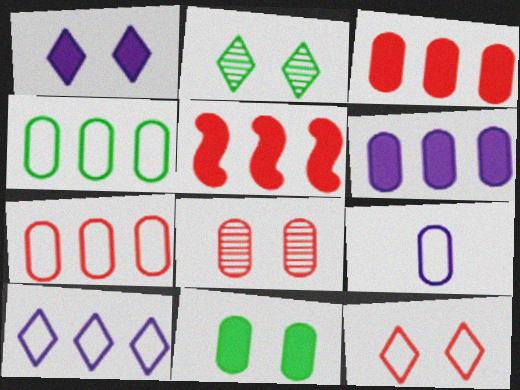[[1, 2, 12], 
[2, 5, 9]]